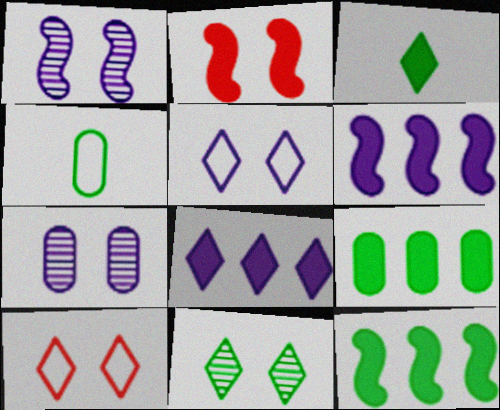[[4, 11, 12]]